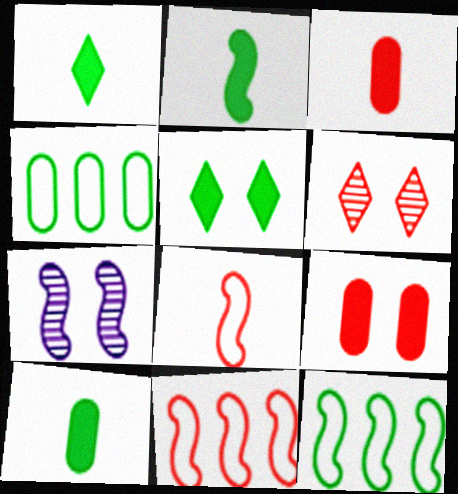[[1, 2, 10], 
[2, 7, 11], 
[3, 6, 11]]